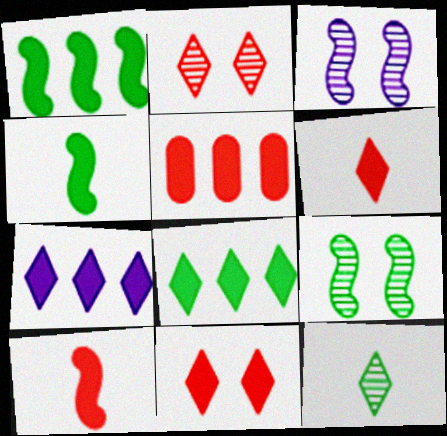[[1, 5, 7], 
[5, 10, 11]]